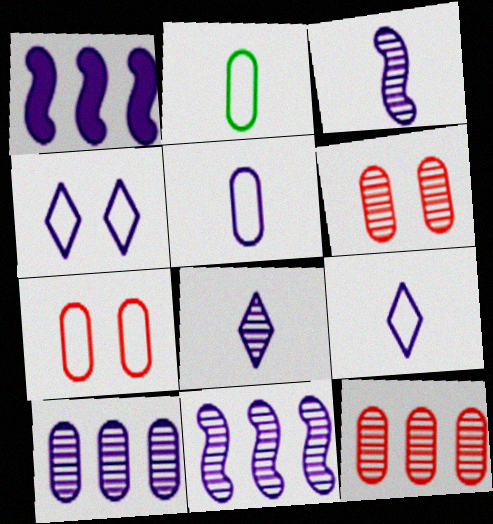[]